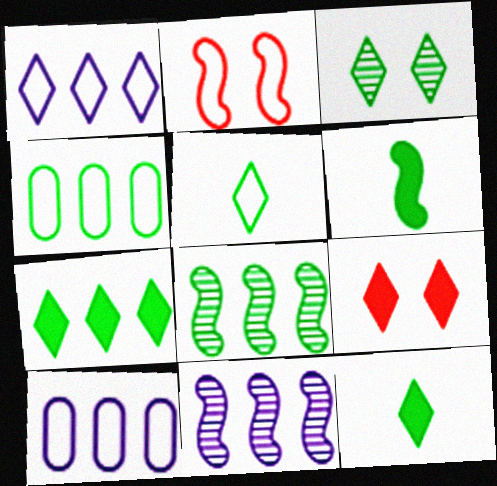[[2, 5, 10], 
[2, 6, 11], 
[3, 4, 6], 
[3, 5, 7], 
[4, 7, 8]]